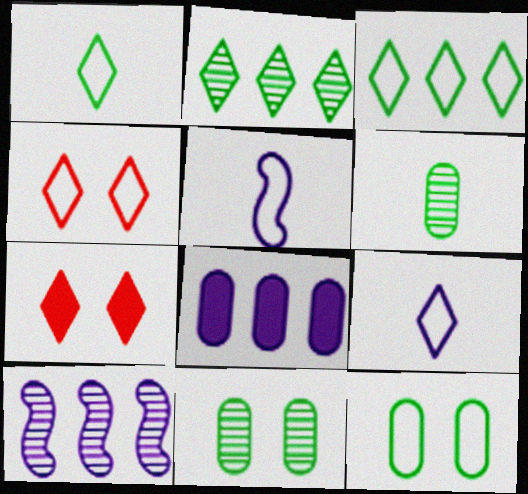[[2, 7, 9], 
[3, 4, 9]]